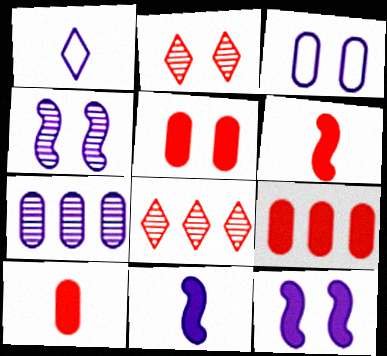[[1, 7, 12], 
[5, 9, 10]]